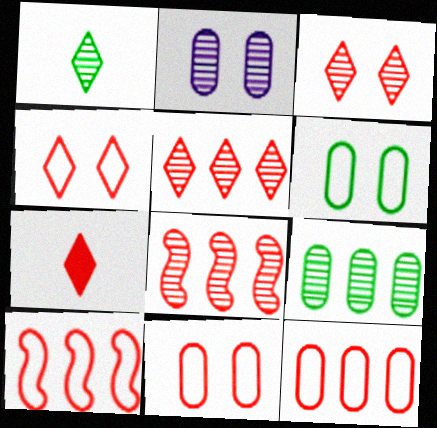[[1, 2, 8], 
[4, 5, 7], 
[7, 8, 11]]